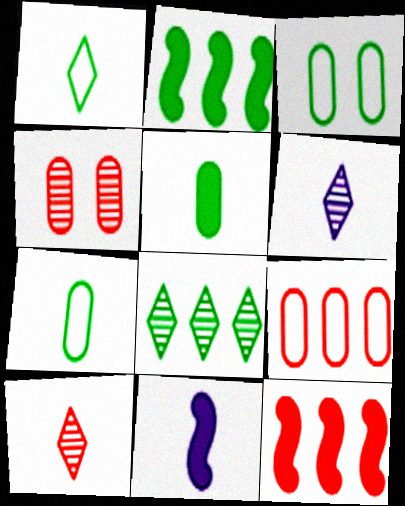[[3, 6, 12], 
[7, 10, 11]]